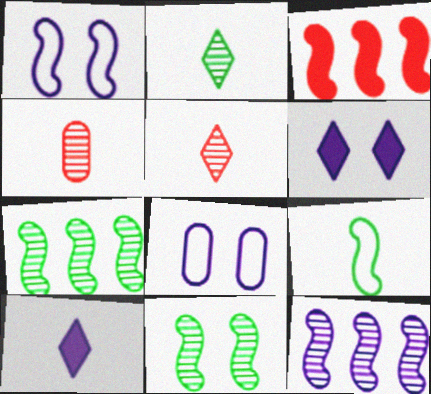[[2, 3, 8], 
[4, 9, 10], 
[8, 10, 12]]